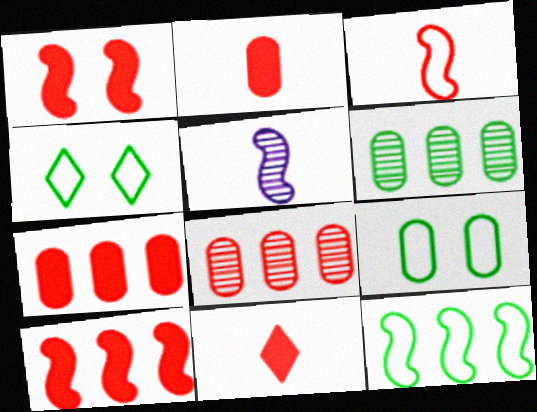[[1, 5, 12], 
[1, 7, 11], 
[4, 5, 7]]